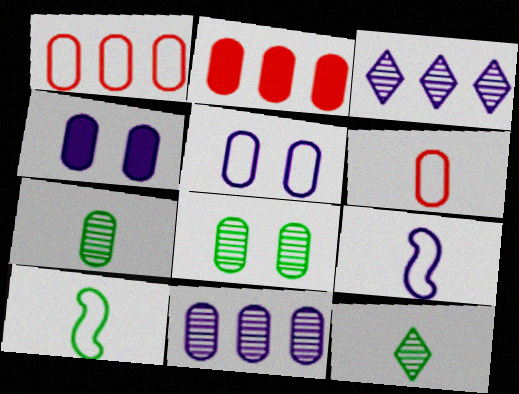[[1, 4, 7], 
[2, 5, 7], 
[3, 4, 9]]